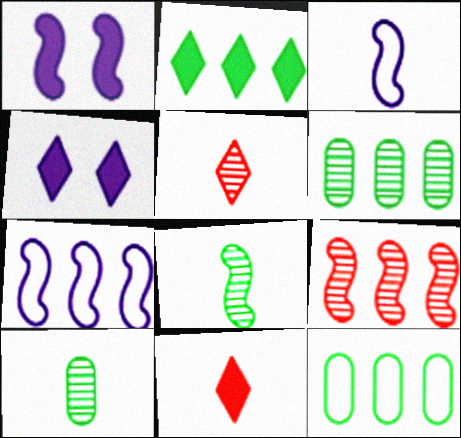[[1, 5, 12], 
[2, 4, 11], 
[3, 10, 11]]